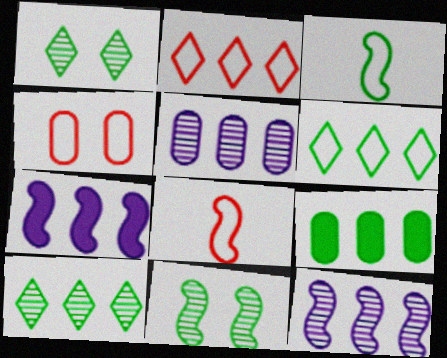[[1, 3, 9], 
[2, 4, 8], 
[2, 9, 12], 
[7, 8, 11]]